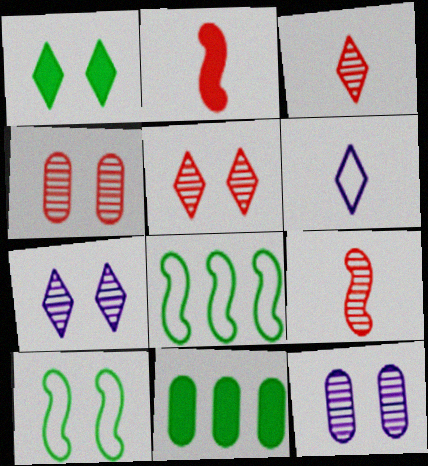[]